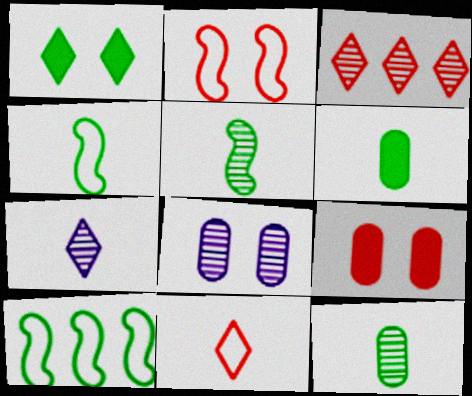[[1, 2, 8], 
[1, 10, 12], 
[3, 5, 8], 
[7, 9, 10]]